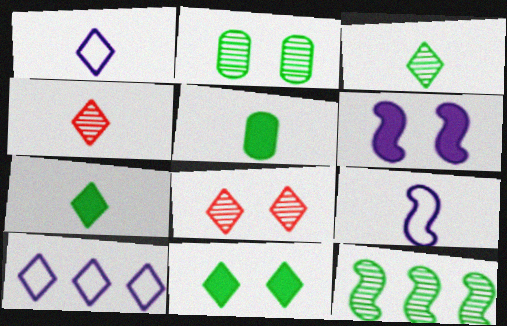[[1, 4, 7], 
[2, 3, 12], 
[4, 5, 9], 
[4, 10, 11], 
[7, 8, 10]]